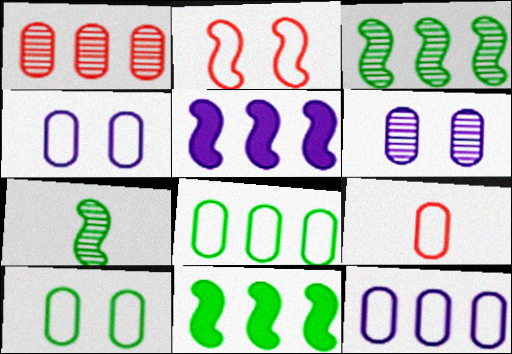[[2, 5, 7], 
[4, 8, 9], 
[9, 10, 12]]